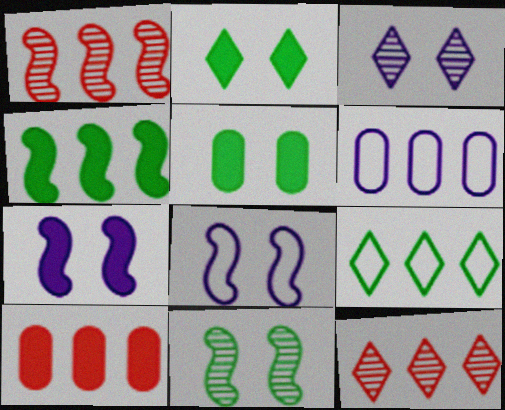[[4, 6, 12]]